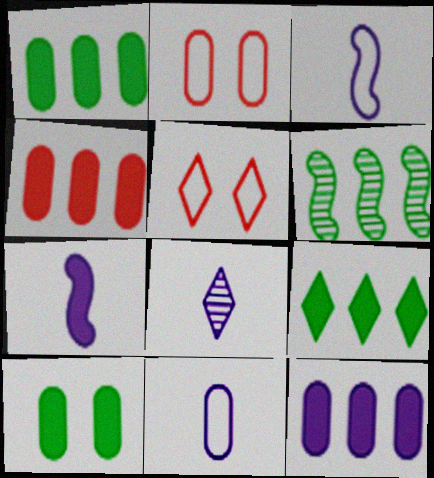[[1, 4, 12], 
[5, 8, 9], 
[7, 8, 11]]